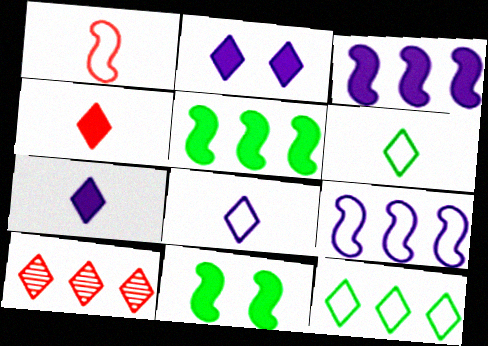[[2, 6, 10]]